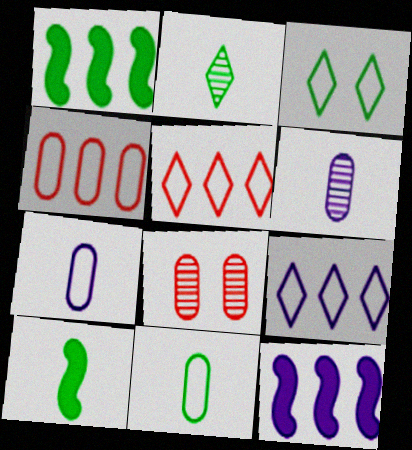[[2, 10, 11], 
[8, 9, 10]]